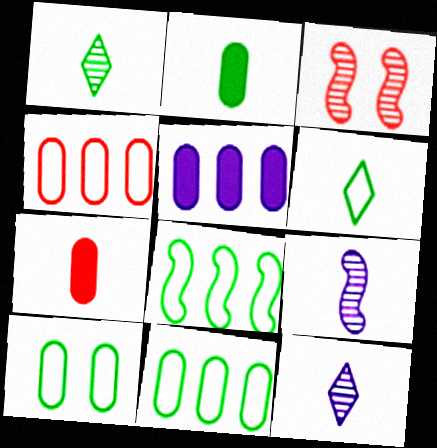[[3, 5, 6], 
[6, 7, 9], 
[6, 8, 10]]